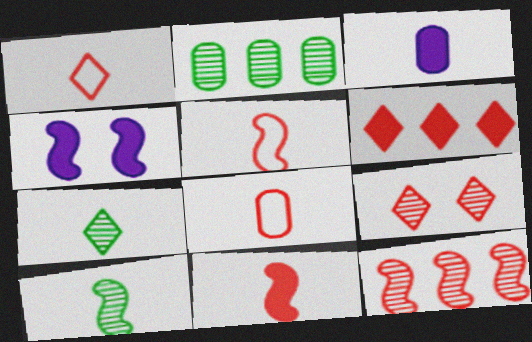[[1, 2, 4], 
[1, 3, 10], 
[1, 5, 8], 
[1, 6, 9], 
[3, 5, 7]]